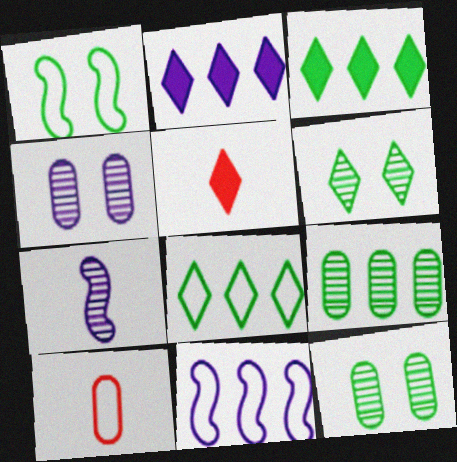[[5, 11, 12]]